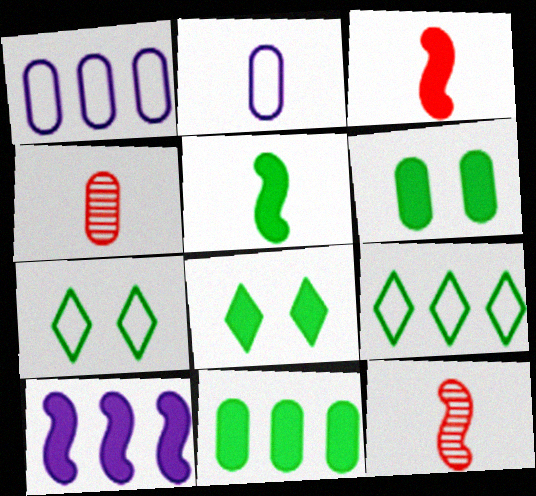[[1, 4, 6], 
[1, 8, 12], 
[4, 7, 10], 
[5, 8, 11]]